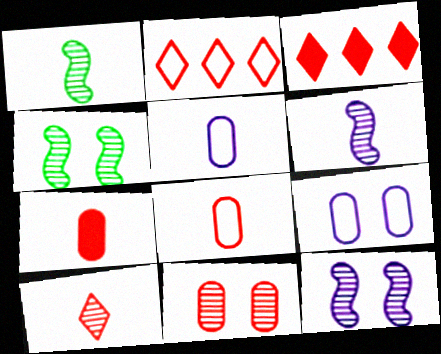[[1, 3, 9], 
[3, 4, 5]]